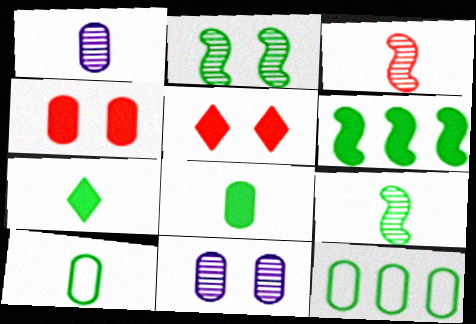[[1, 4, 12], 
[2, 7, 12], 
[7, 9, 10]]